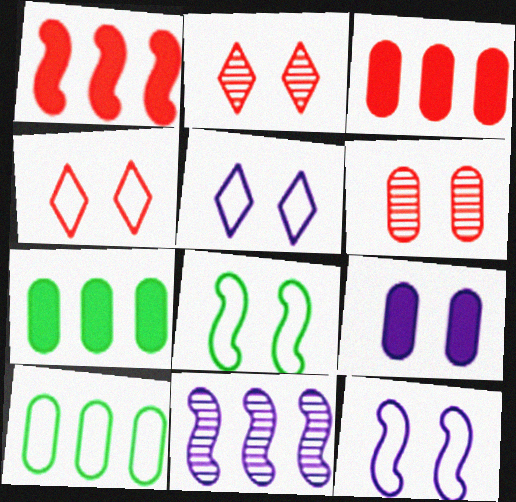[[2, 8, 9]]